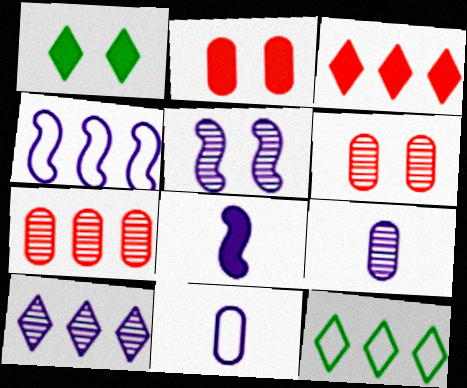[[3, 10, 12], 
[4, 5, 8], 
[5, 9, 10], 
[6, 8, 12]]